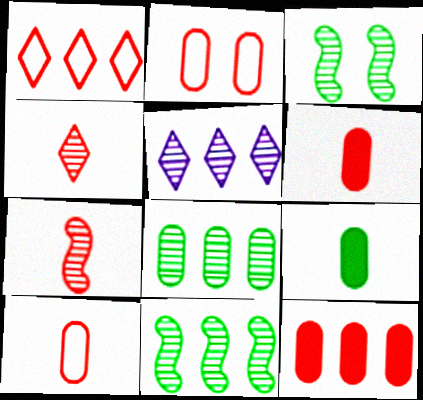[]